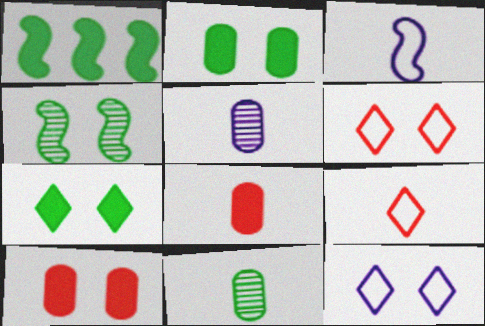[[1, 5, 6], 
[4, 10, 12]]